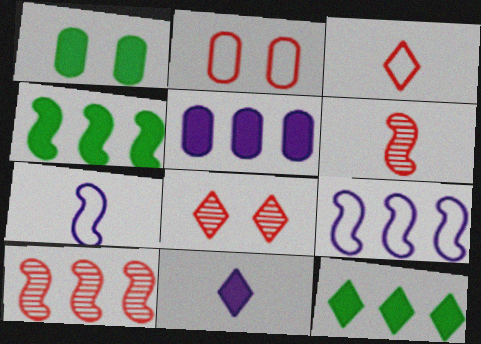[[4, 9, 10]]